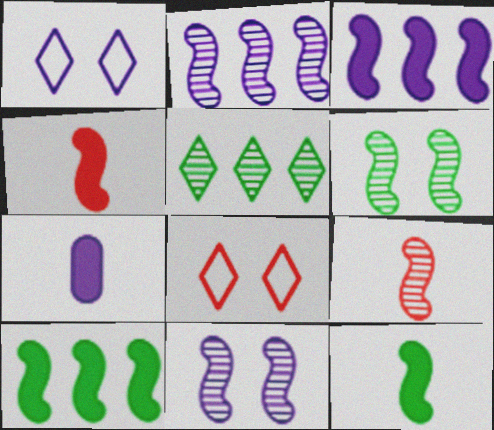[[1, 2, 7], 
[2, 6, 9]]